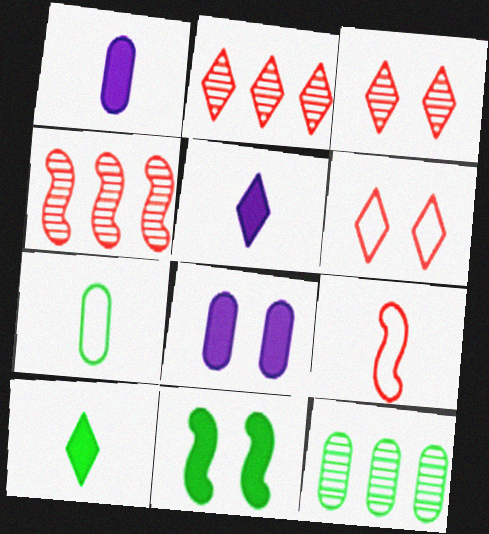[]